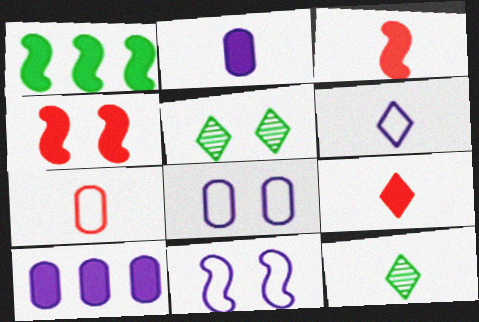[[4, 5, 8], 
[6, 9, 12]]